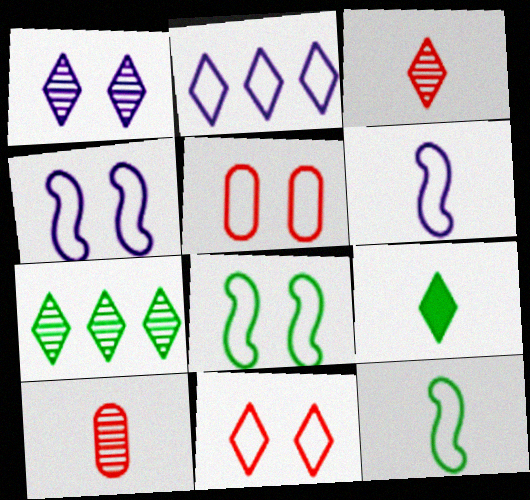[[1, 3, 7], 
[2, 5, 12], 
[6, 9, 10]]